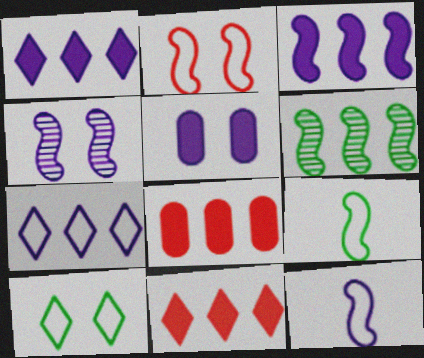[[3, 4, 12], 
[6, 7, 8]]